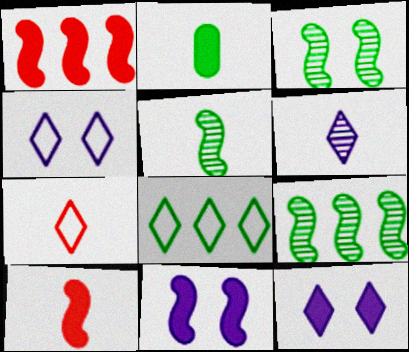[[1, 2, 12], 
[2, 3, 8], 
[3, 5, 9], 
[4, 7, 8]]